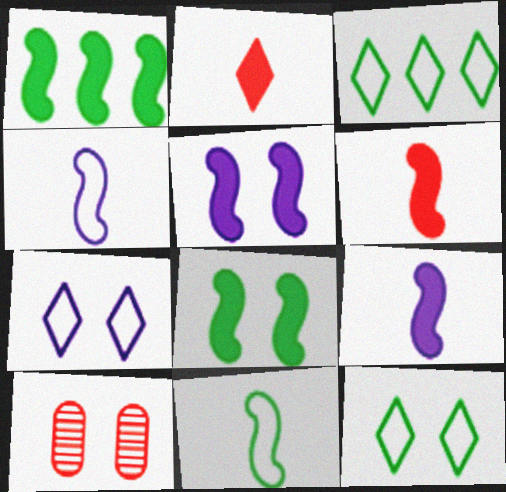[[1, 5, 6], 
[3, 9, 10], 
[5, 10, 12], 
[7, 8, 10]]